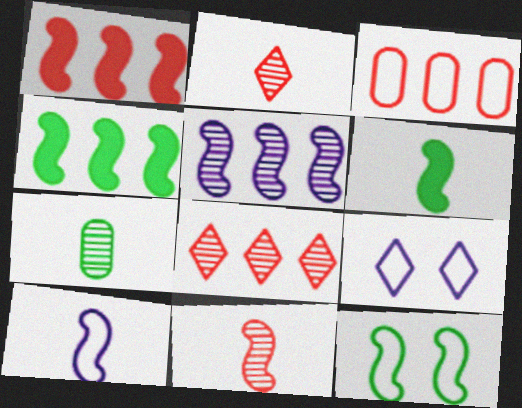[[1, 3, 8], 
[1, 7, 9], 
[6, 10, 11]]